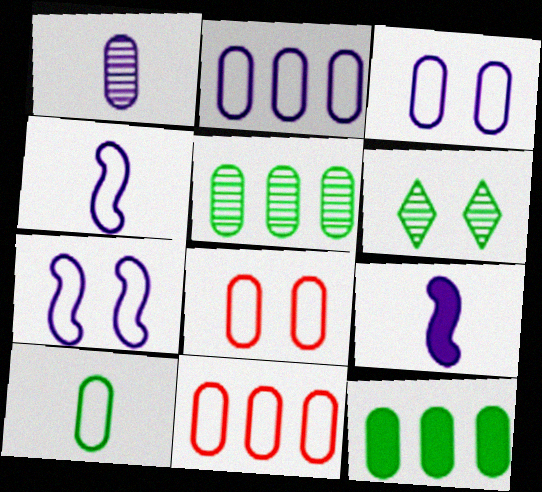[[1, 8, 12], 
[2, 8, 10], 
[3, 10, 11], 
[6, 9, 11]]